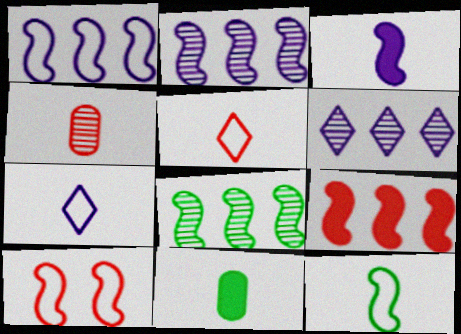[[1, 8, 9], 
[1, 10, 12], 
[3, 8, 10], 
[6, 10, 11]]